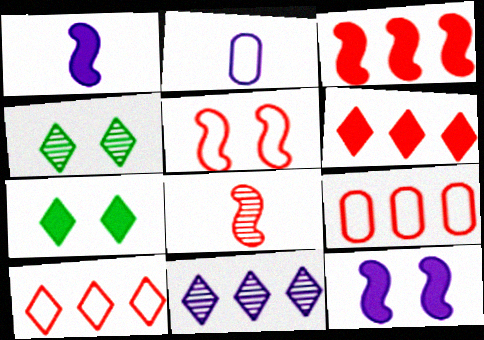[[1, 4, 9], 
[2, 3, 4], 
[2, 11, 12], 
[3, 5, 8]]